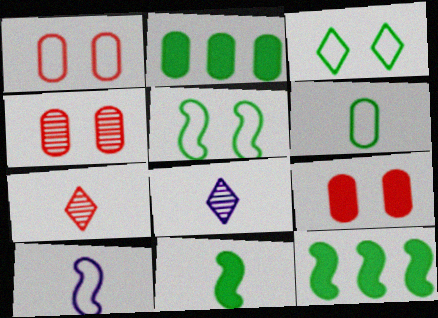[[1, 4, 9], 
[1, 8, 12]]